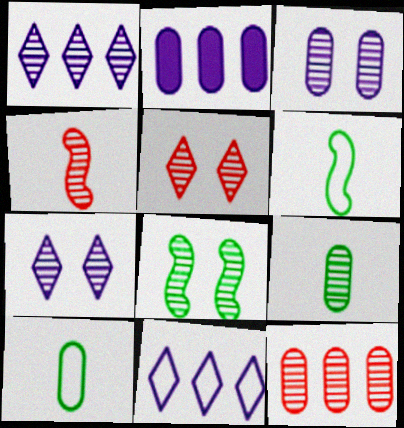[[2, 5, 6], 
[3, 5, 8], 
[3, 9, 12], 
[4, 5, 12]]